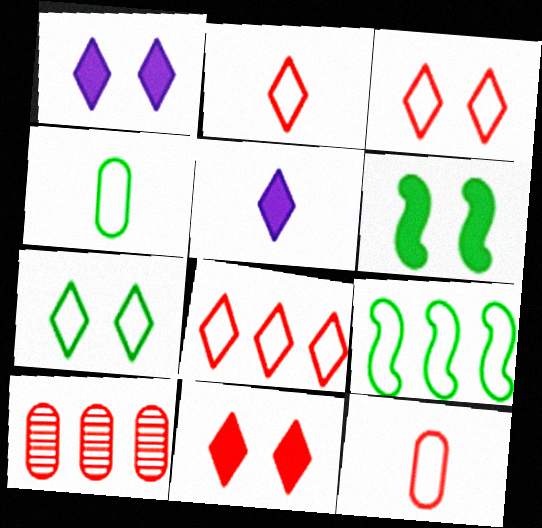[[2, 3, 8], 
[4, 7, 9]]